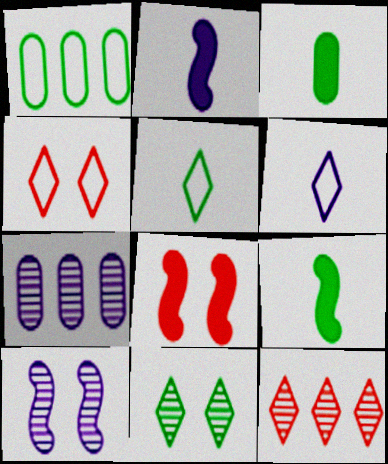[[1, 9, 11], 
[4, 7, 9], 
[5, 7, 8]]